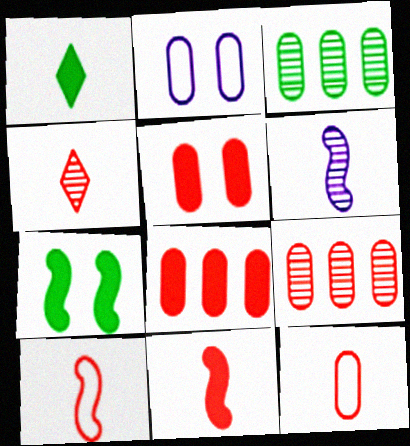[[1, 6, 12], 
[4, 11, 12], 
[5, 9, 12]]